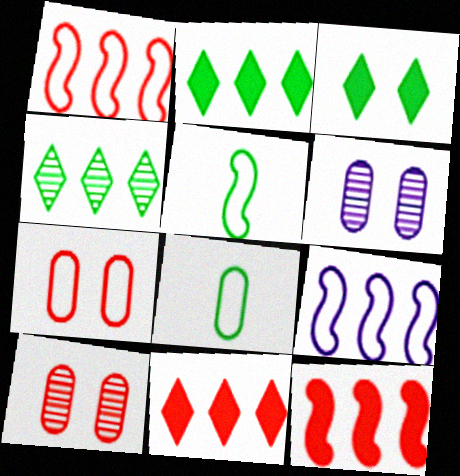[[5, 6, 11]]